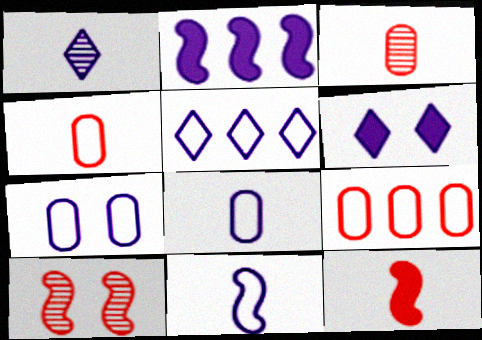[[1, 2, 7], 
[1, 5, 6], 
[5, 7, 11]]